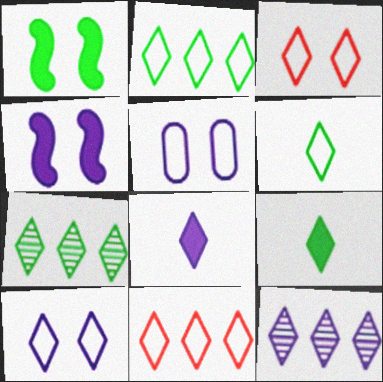[[3, 7, 8], 
[3, 9, 12], 
[6, 10, 11], 
[8, 10, 12]]